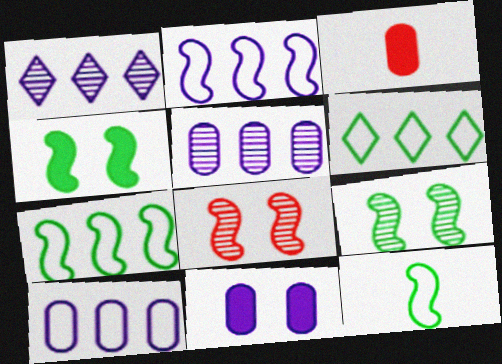[]